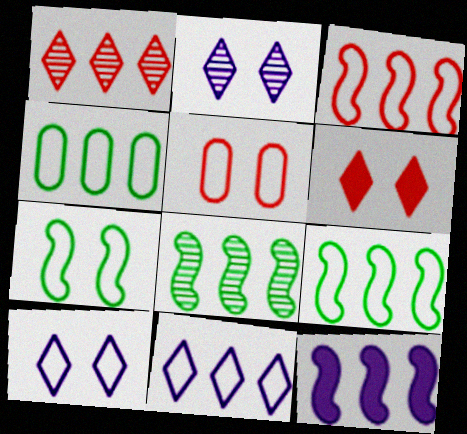[[1, 4, 12], 
[3, 4, 11], 
[3, 8, 12], 
[5, 7, 10]]